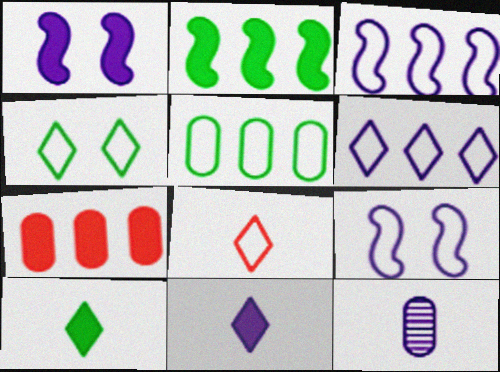[[1, 6, 12], 
[1, 7, 10], 
[4, 6, 8], 
[5, 8, 9]]